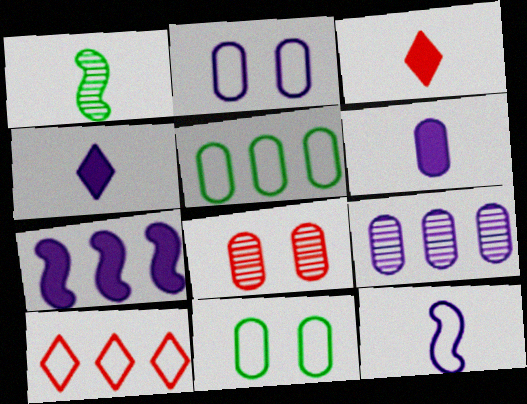[[2, 6, 9], 
[5, 6, 8], 
[10, 11, 12]]